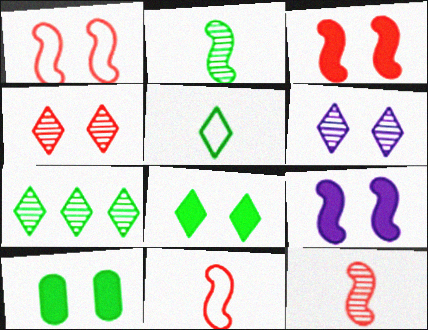[[1, 6, 10], 
[5, 7, 8]]